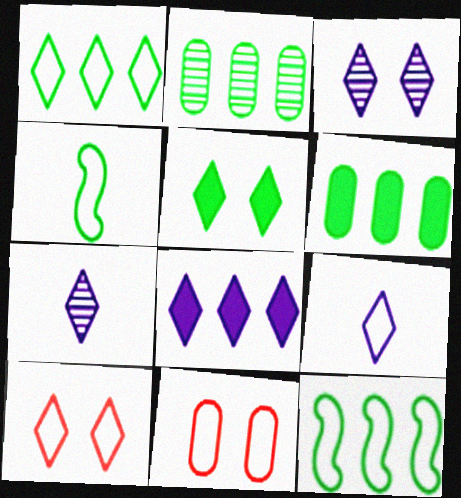[[1, 9, 10], 
[2, 4, 5], 
[3, 5, 10], 
[3, 8, 9], 
[9, 11, 12]]